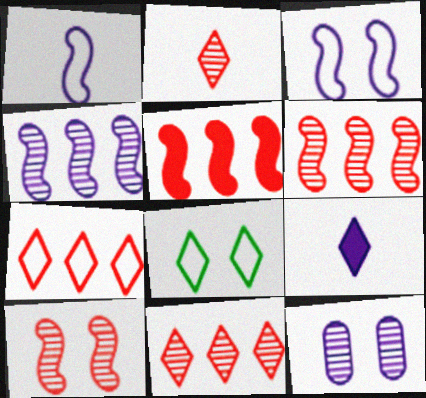[[8, 9, 11]]